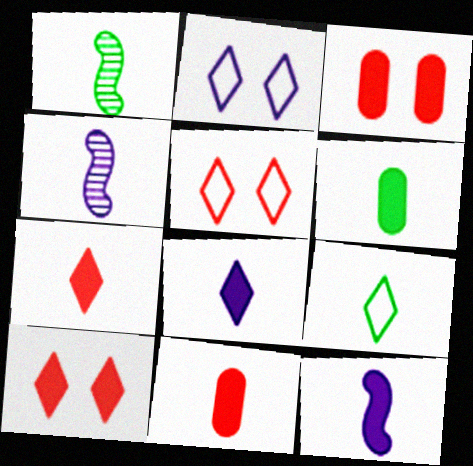[[1, 6, 9], 
[4, 9, 11], 
[6, 7, 12]]